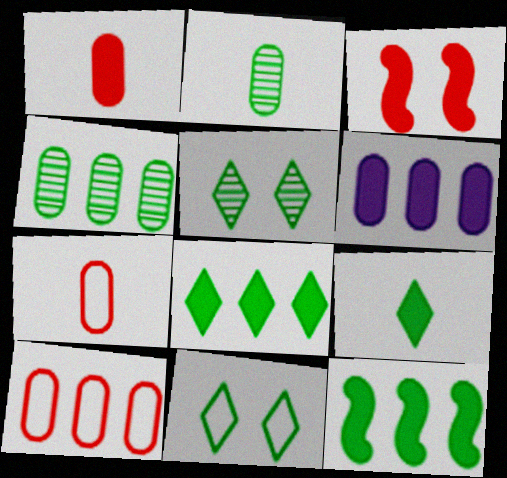[[2, 11, 12], 
[3, 6, 9], 
[4, 6, 10]]